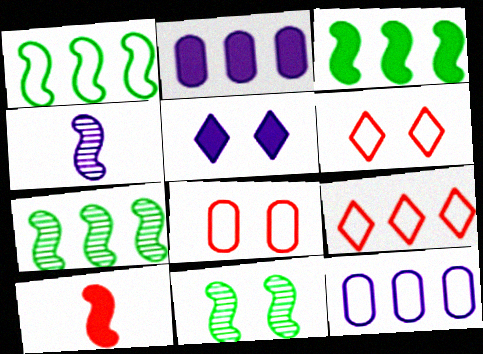[[1, 3, 7], 
[1, 9, 12], 
[2, 7, 9], 
[4, 5, 12], 
[5, 8, 11]]